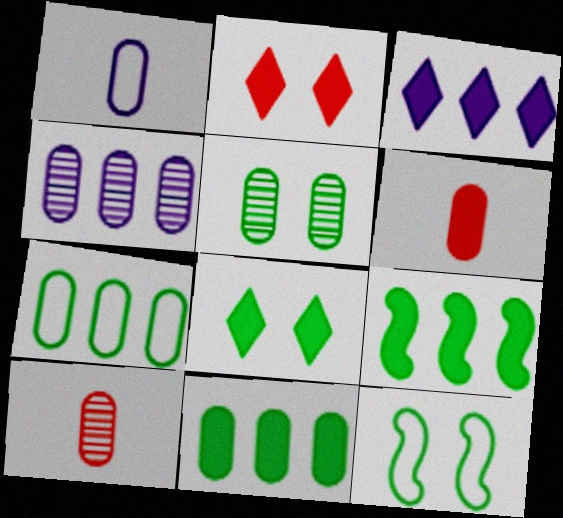[[3, 10, 12], 
[4, 5, 10], 
[5, 8, 12]]